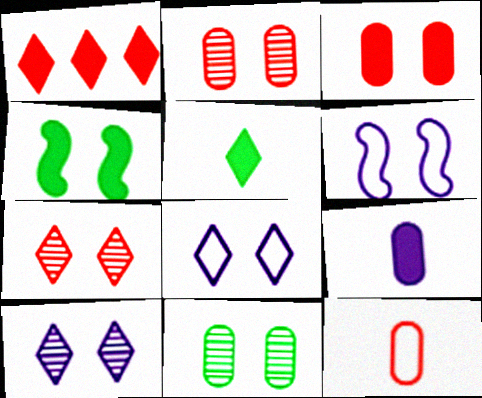[[1, 4, 9], 
[2, 4, 8]]